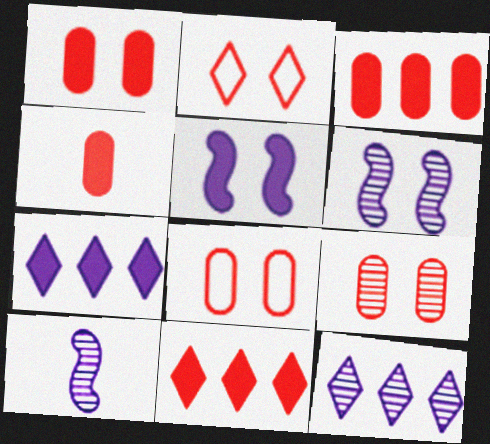[[1, 3, 4], 
[1, 8, 9]]